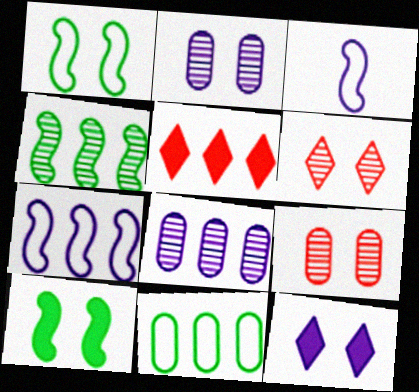[[1, 9, 12], 
[3, 8, 12]]